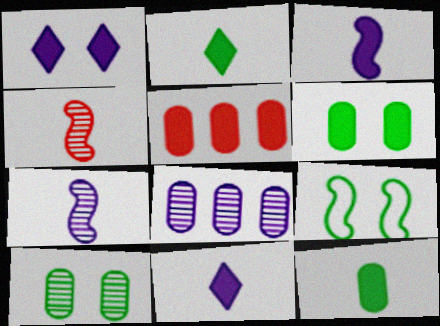[]